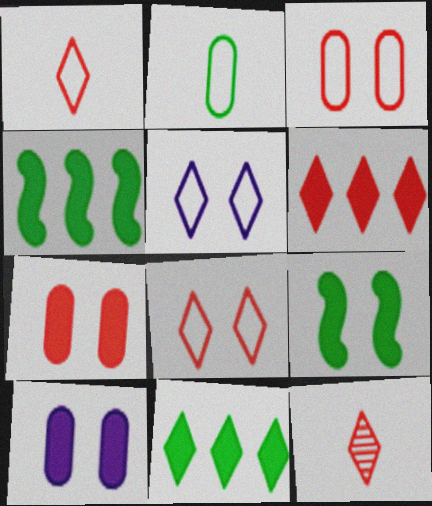[[5, 11, 12], 
[6, 8, 12]]